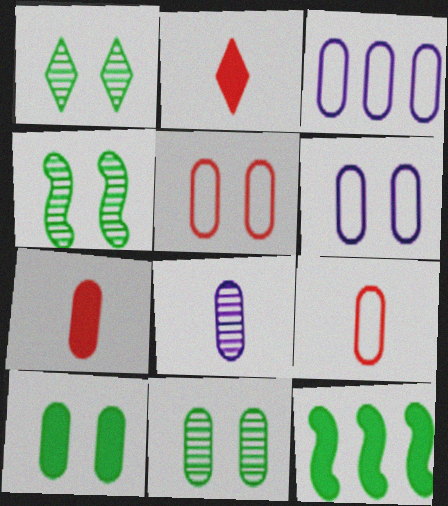[[1, 4, 11], 
[2, 3, 4], 
[3, 7, 11]]